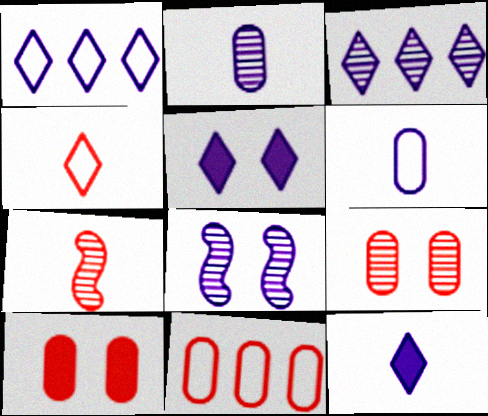[[2, 3, 8]]